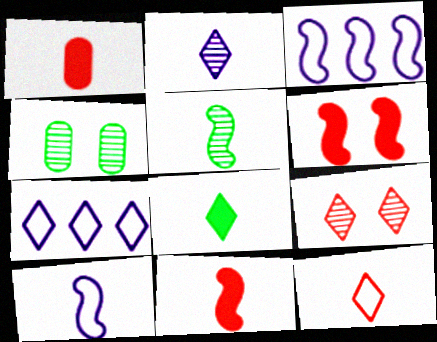[[2, 8, 12], 
[3, 5, 6], 
[4, 7, 11], 
[5, 10, 11], 
[7, 8, 9]]